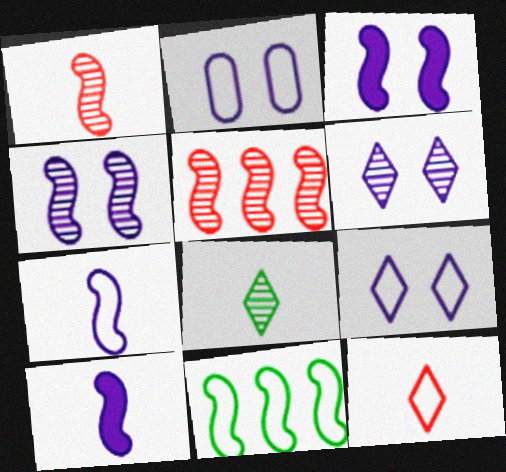[[1, 3, 11], 
[2, 3, 6], 
[2, 11, 12]]